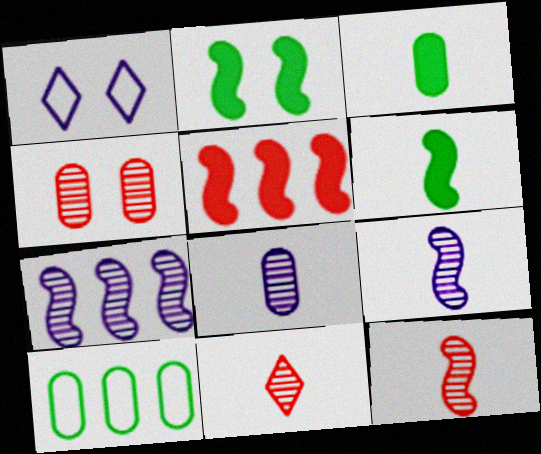[[1, 2, 4]]